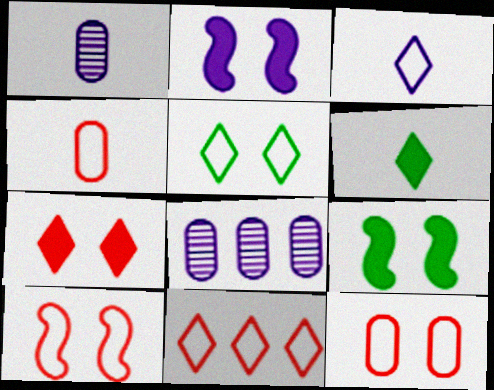[[1, 9, 11], 
[2, 3, 8], 
[3, 5, 11], 
[4, 10, 11], 
[6, 8, 10]]